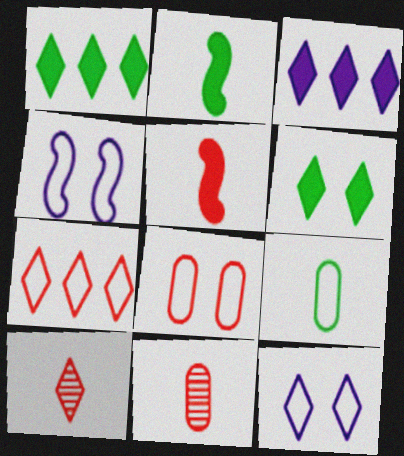[[1, 4, 11], 
[1, 10, 12], 
[4, 7, 9]]